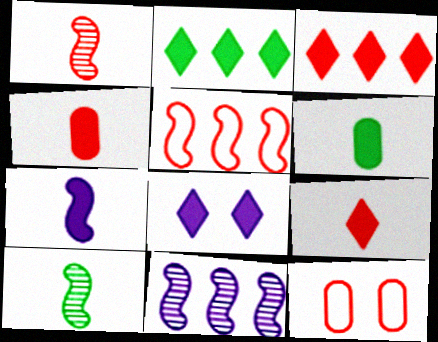[[1, 3, 12], 
[2, 8, 9], 
[6, 7, 9]]